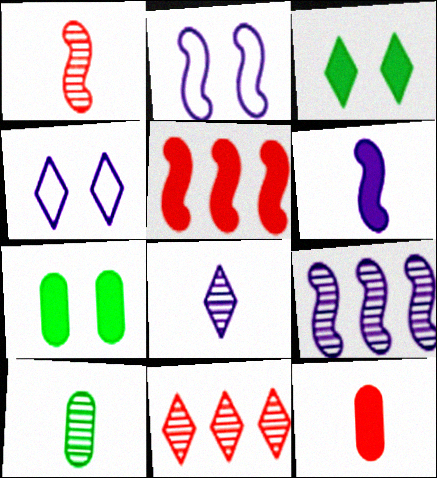[[1, 8, 10], 
[2, 6, 9], 
[4, 5, 10]]